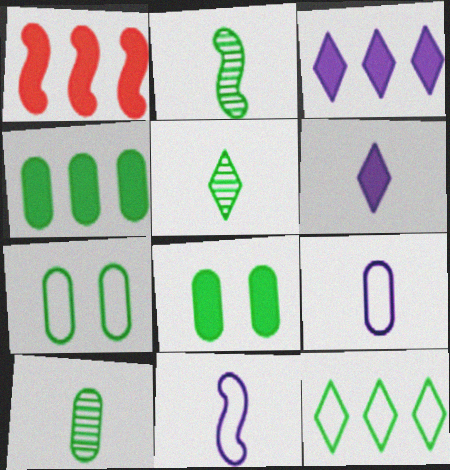[[1, 3, 4], 
[1, 6, 8], 
[2, 5, 10], 
[2, 8, 12], 
[4, 7, 10]]